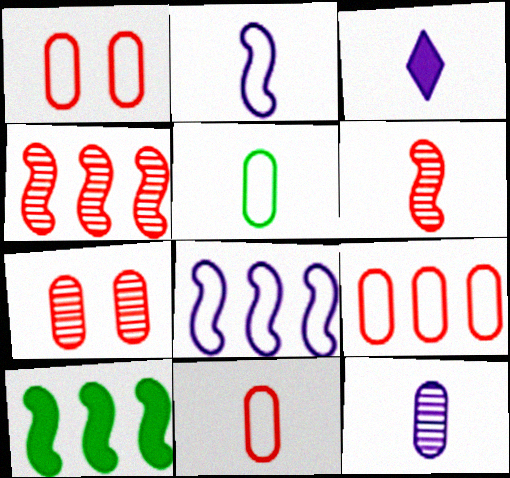[[1, 9, 11], 
[2, 3, 12], 
[3, 5, 6], 
[4, 8, 10]]